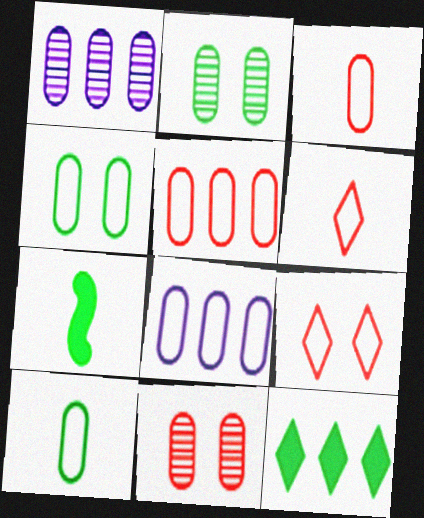[[1, 7, 9], 
[3, 4, 8]]